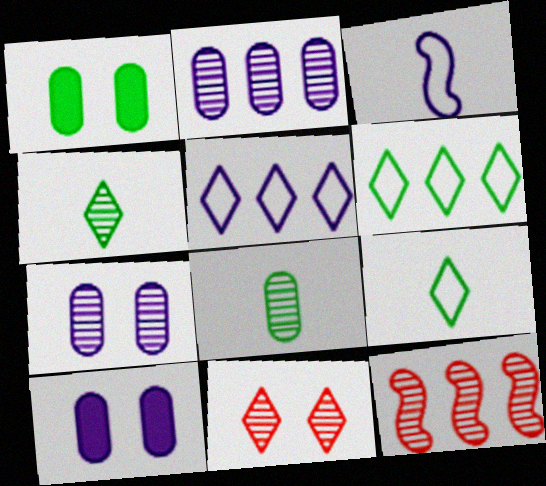[[4, 7, 12], 
[9, 10, 12]]